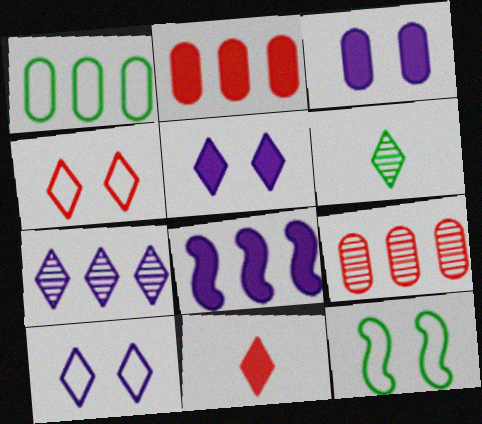[]